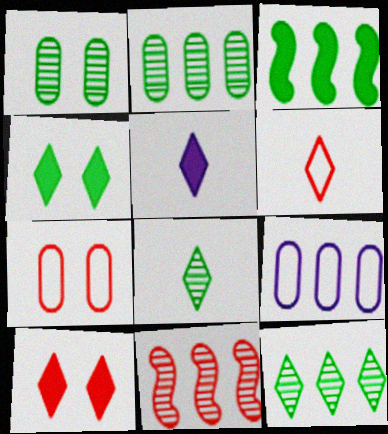[[5, 6, 8]]